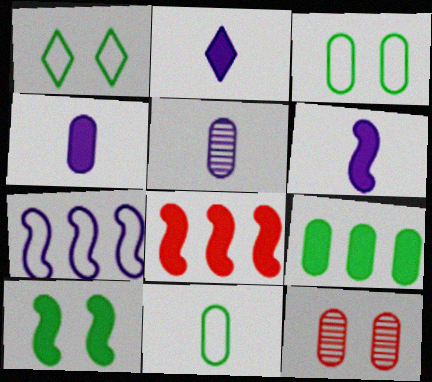[[1, 5, 8], 
[2, 4, 6], 
[6, 8, 10]]